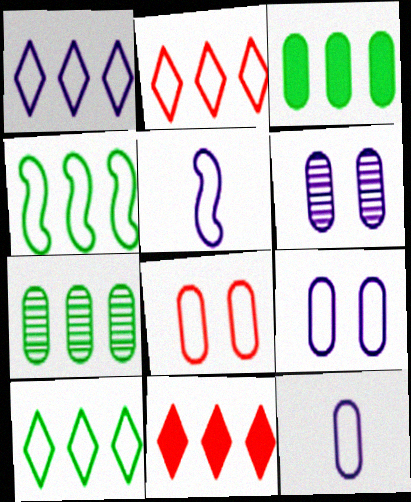[[1, 2, 10], 
[1, 5, 9], 
[5, 8, 10]]